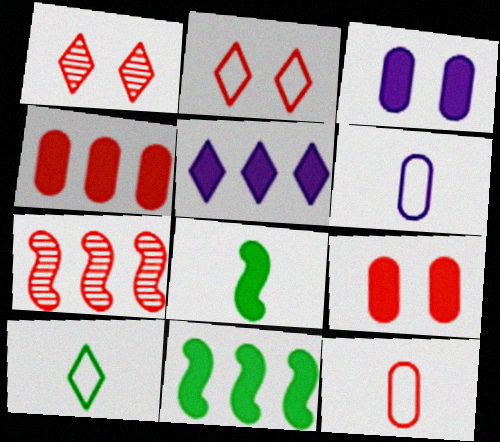[[1, 5, 10], 
[1, 6, 11], 
[3, 7, 10], 
[4, 5, 11], 
[5, 8, 9]]